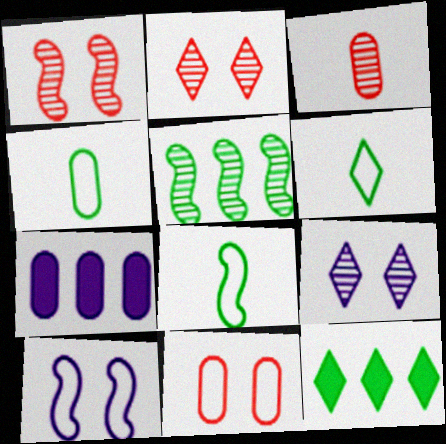[[1, 6, 7], 
[2, 7, 8], 
[3, 5, 9], 
[3, 10, 12], 
[4, 6, 8]]